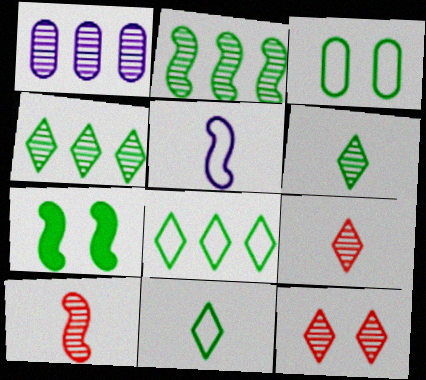[]